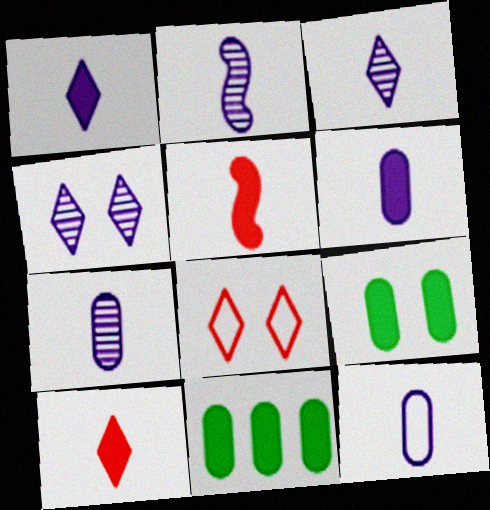[[1, 2, 12], 
[2, 3, 7], 
[2, 8, 11], 
[6, 7, 12]]